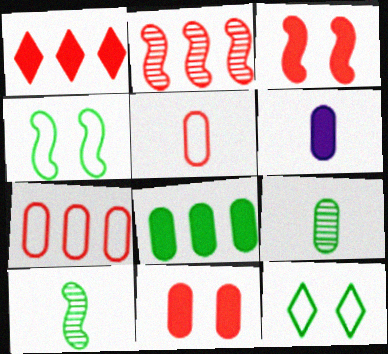[[1, 2, 7], 
[2, 6, 12], 
[5, 6, 9], 
[6, 8, 11], 
[8, 10, 12]]